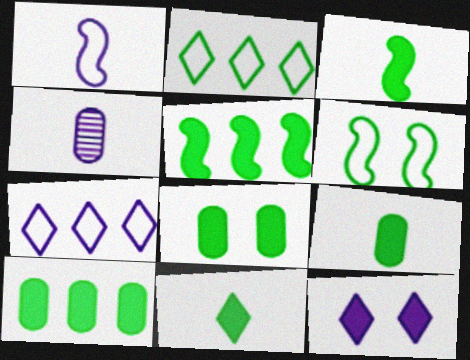[[3, 9, 11], 
[5, 8, 11], 
[8, 9, 10]]